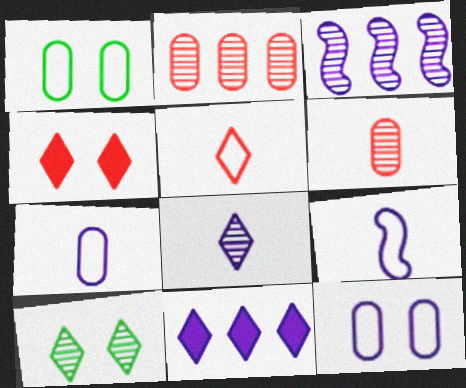[[3, 6, 10], 
[5, 10, 11]]